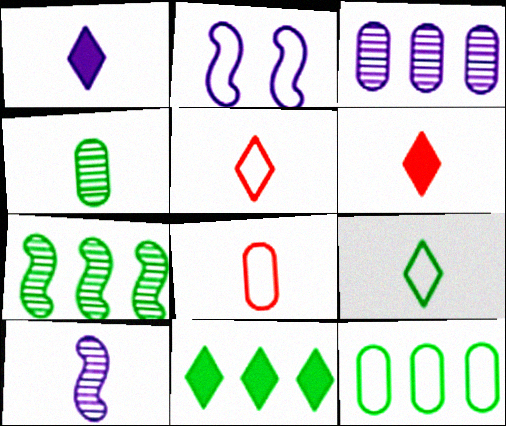[[1, 2, 3], 
[2, 5, 12], 
[7, 11, 12]]